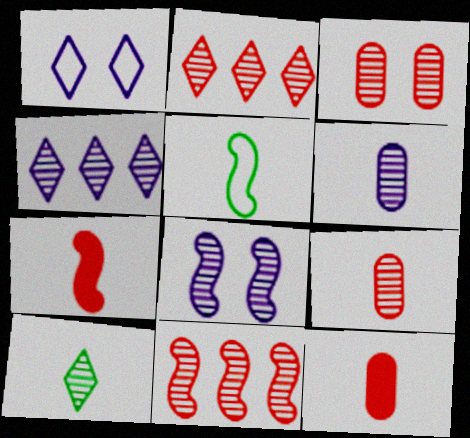[[4, 6, 8]]